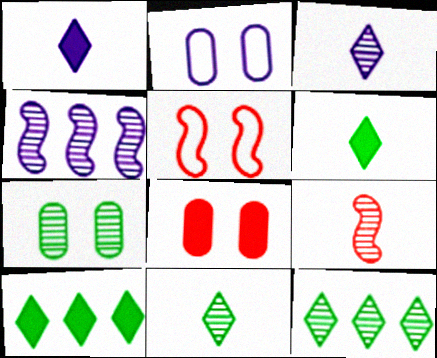[[1, 2, 4], 
[2, 7, 8], 
[2, 9, 10]]